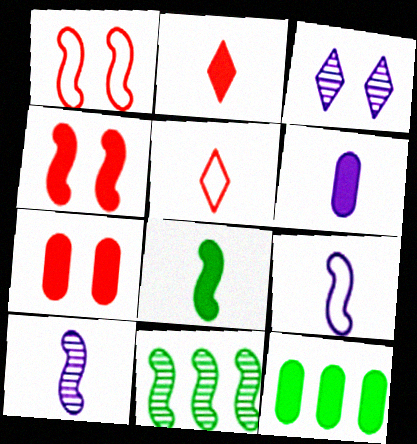[[2, 6, 8], 
[4, 9, 11], 
[6, 7, 12]]